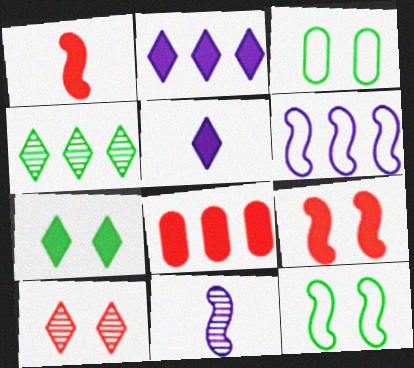[[4, 6, 8]]